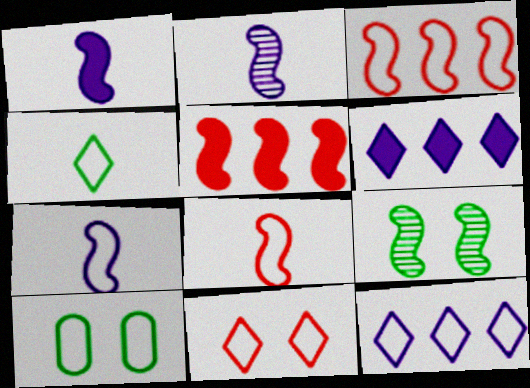[[1, 2, 7], 
[1, 3, 9], 
[4, 11, 12], 
[5, 7, 9], 
[8, 10, 12]]